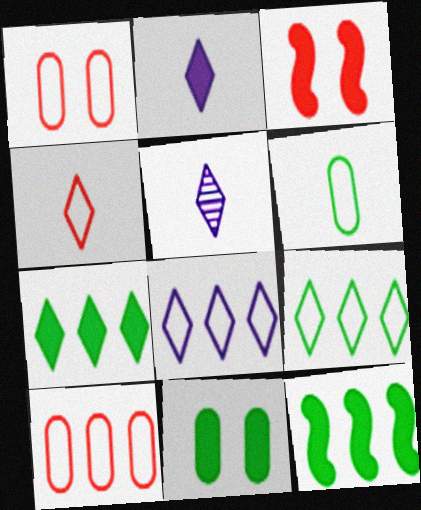[[1, 5, 12]]